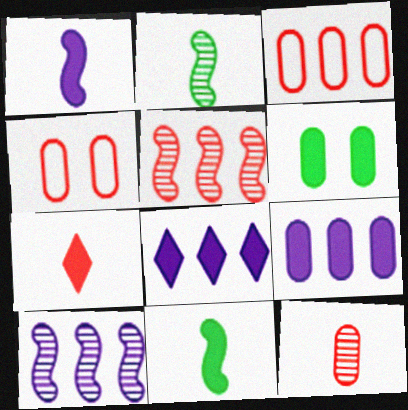[[2, 4, 8], 
[4, 5, 7]]